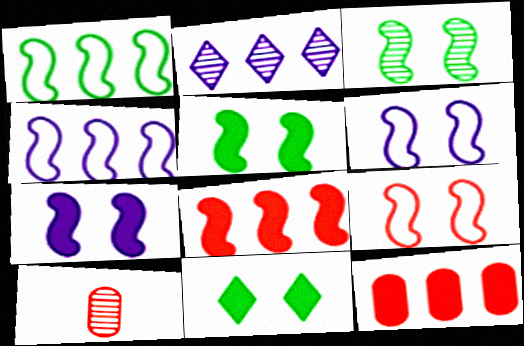[[1, 2, 12], 
[2, 3, 10], 
[3, 7, 9], 
[4, 10, 11]]